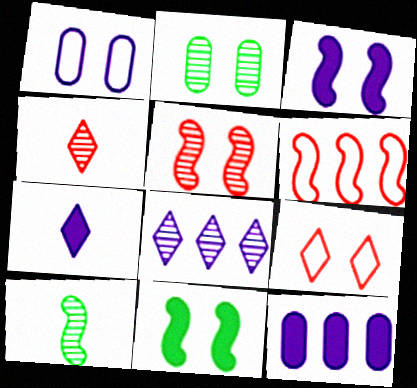[[2, 3, 9], 
[2, 6, 7], 
[3, 6, 10], 
[3, 7, 12], 
[9, 10, 12]]